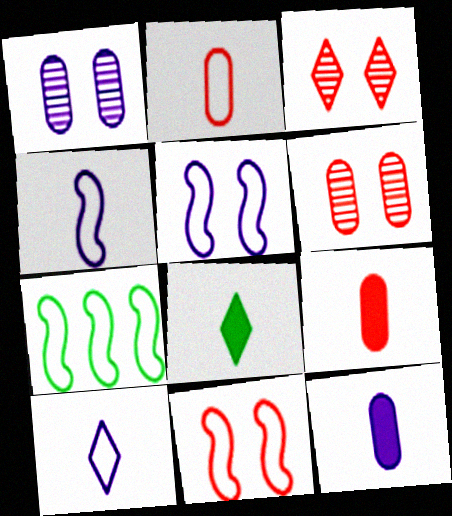[[3, 7, 12], 
[4, 7, 11]]